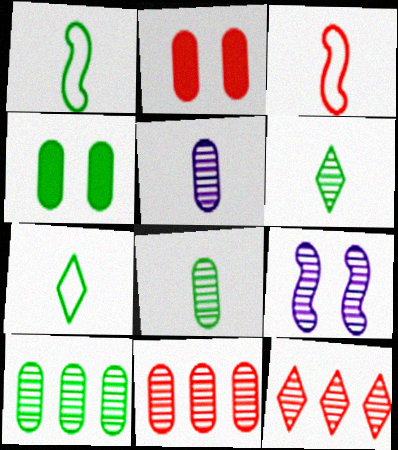[[2, 3, 12], 
[6, 9, 11], 
[8, 9, 12]]